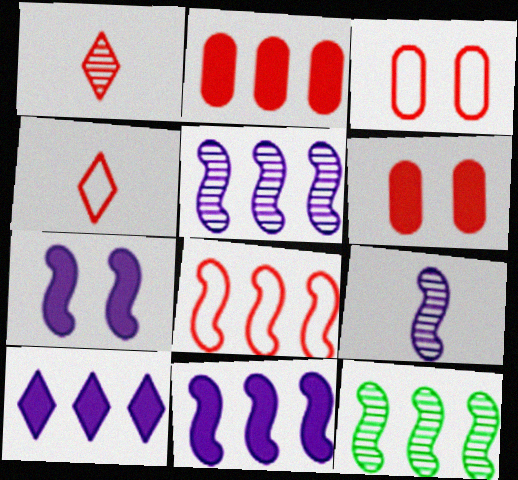[[1, 6, 8], 
[3, 4, 8], 
[8, 11, 12]]